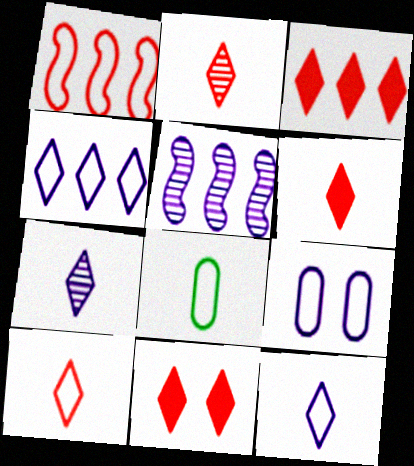[[2, 6, 10], 
[3, 6, 11], 
[5, 8, 11]]